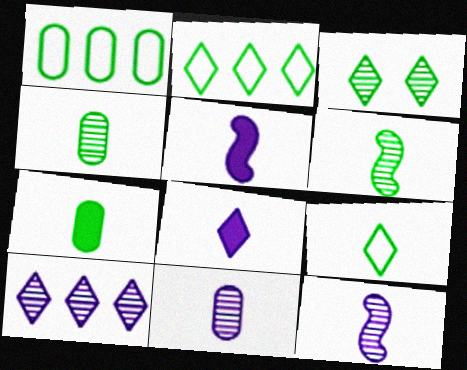[[6, 7, 9]]